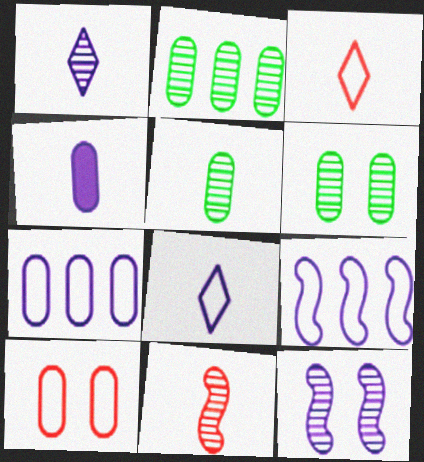[[1, 5, 11], 
[2, 4, 10], 
[2, 5, 6]]